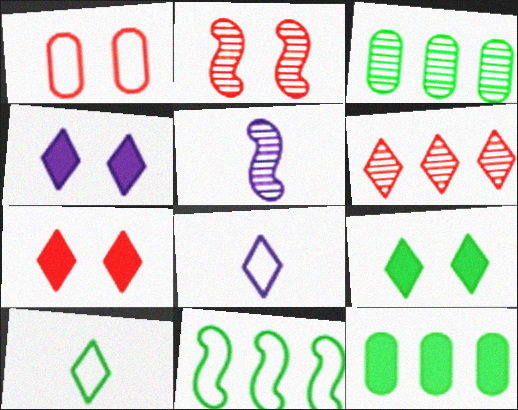[[1, 2, 7], 
[1, 8, 11], 
[2, 8, 12], 
[4, 6, 10], 
[4, 7, 9], 
[6, 8, 9]]